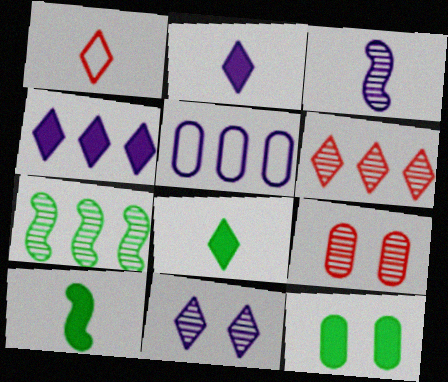[]